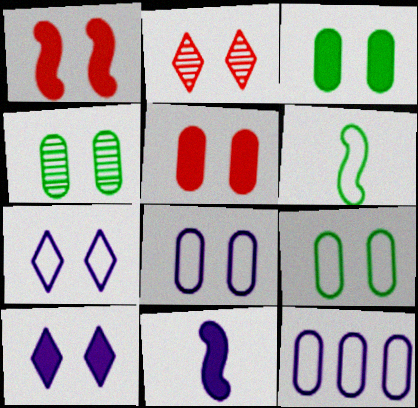[[1, 3, 10], 
[1, 4, 7], 
[3, 4, 9], 
[4, 5, 8]]